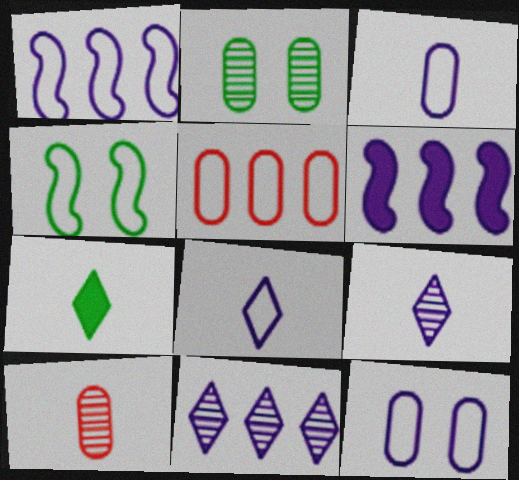[[1, 8, 12], 
[4, 5, 8], 
[6, 9, 12]]